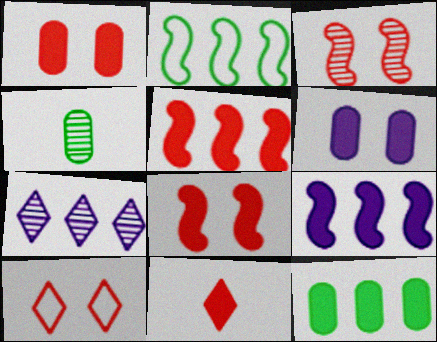[[1, 3, 10], 
[1, 5, 11], 
[3, 4, 7], 
[4, 9, 10]]